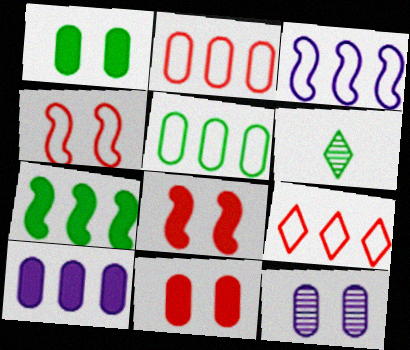[[3, 5, 9], 
[3, 6, 11], 
[4, 6, 10]]